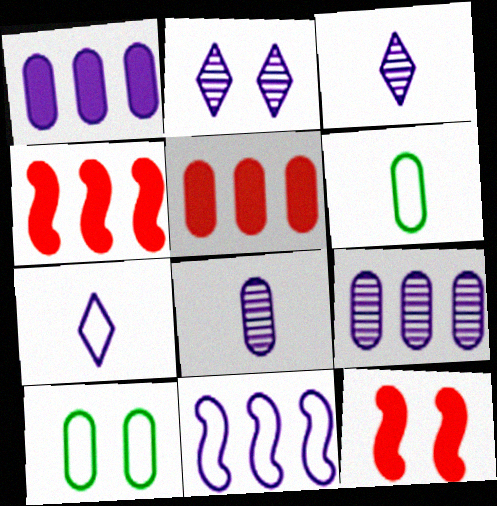[[2, 4, 6], 
[2, 10, 12], 
[3, 4, 10], 
[5, 8, 10]]